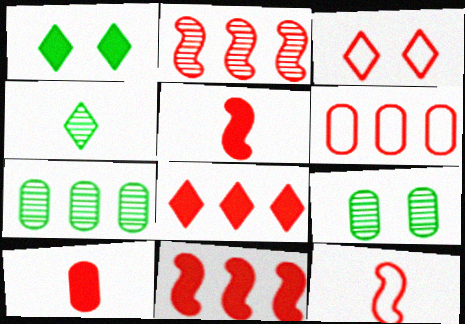[[2, 3, 10], 
[2, 6, 8], 
[3, 6, 12]]